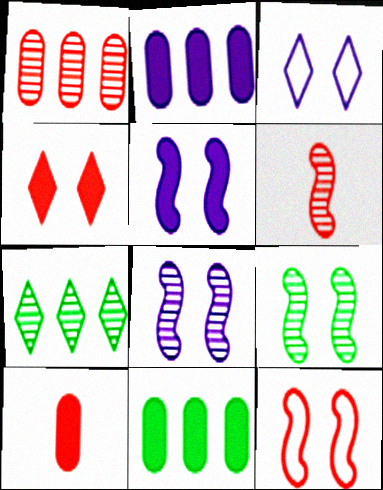[[3, 6, 11], 
[5, 9, 12]]